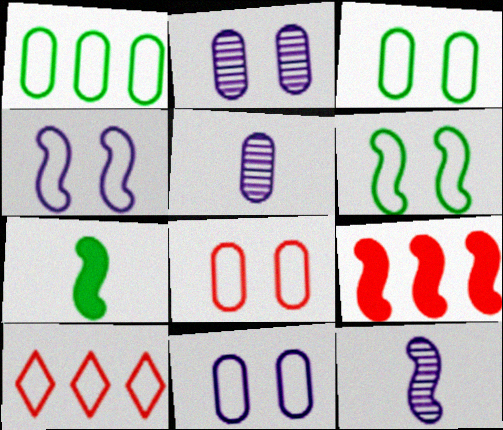[[2, 7, 10], 
[3, 8, 11], 
[6, 9, 12]]